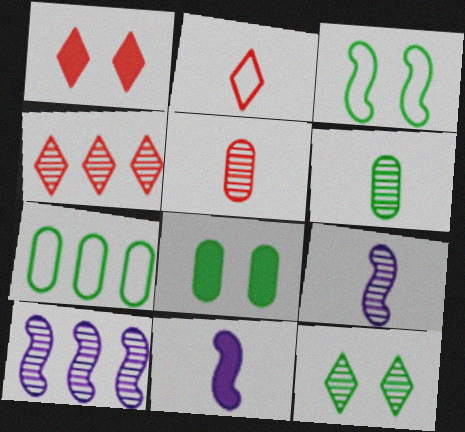[[1, 2, 4], 
[1, 7, 9], 
[2, 6, 11], 
[2, 8, 10], 
[3, 8, 12], 
[5, 10, 12], 
[6, 7, 8]]